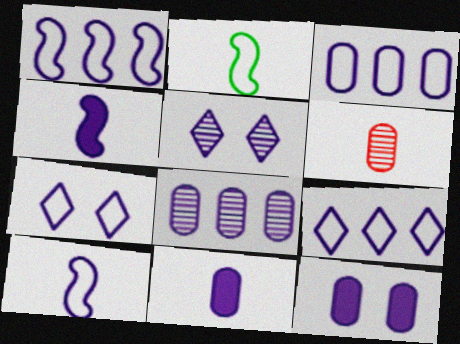[[1, 3, 9], 
[1, 5, 11], 
[3, 4, 5], 
[3, 7, 10], 
[4, 7, 8]]